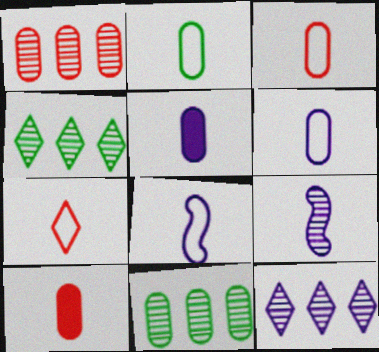[[2, 3, 6], 
[2, 7, 8]]